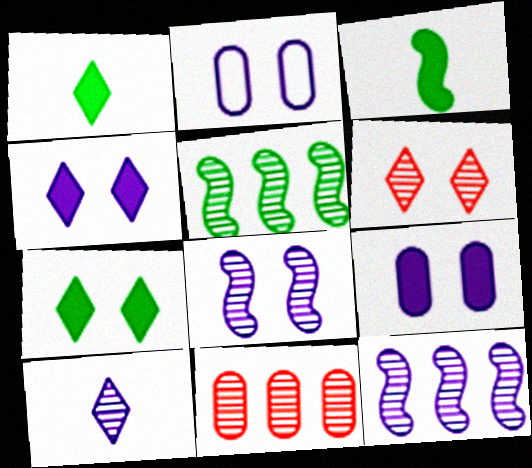[[2, 4, 8]]